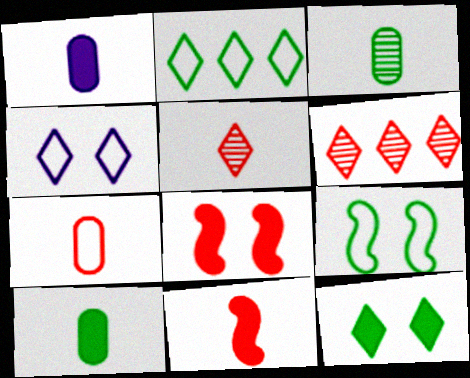[[1, 3, 7], 
[1, 6, 9], 
[5, 7, 11], 
[6, 7, 8]]